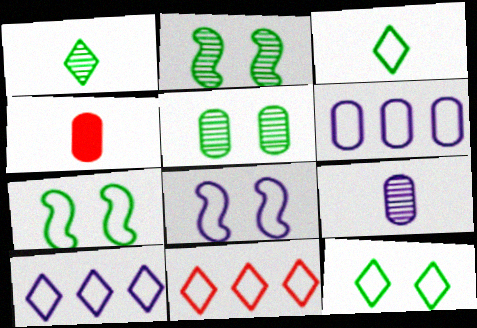[[2, 4, 10], 
[4, 5, 6]]